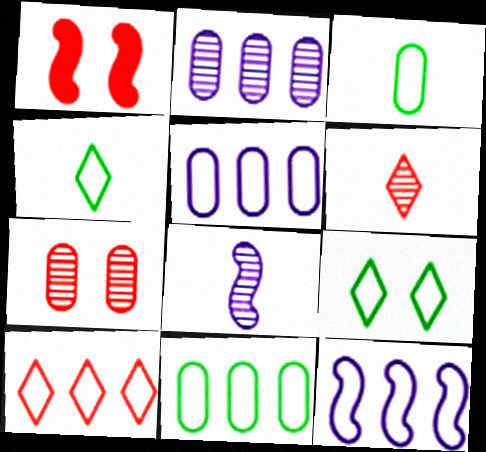[[1, 2, 4], 
[10, 11, 12]]